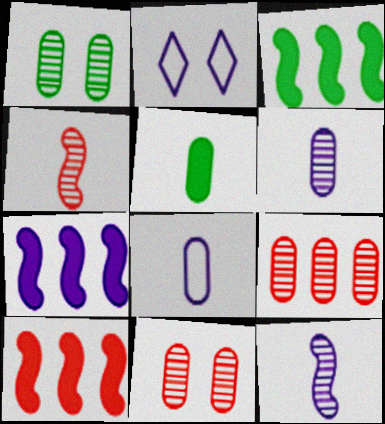[[1, 6, 9], 
[2, 6, 7], 
[3, 7, 10]]